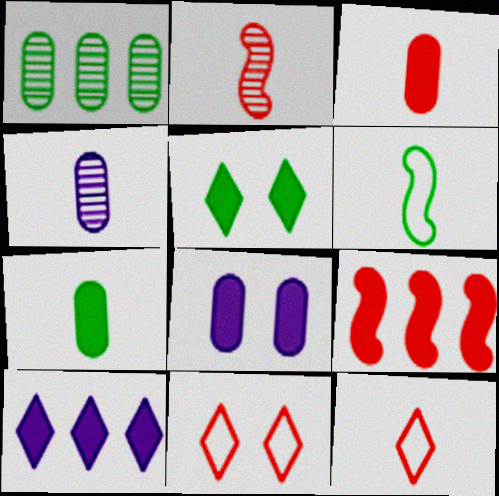[[1, 5, 6], 
[2, 3, 12]]